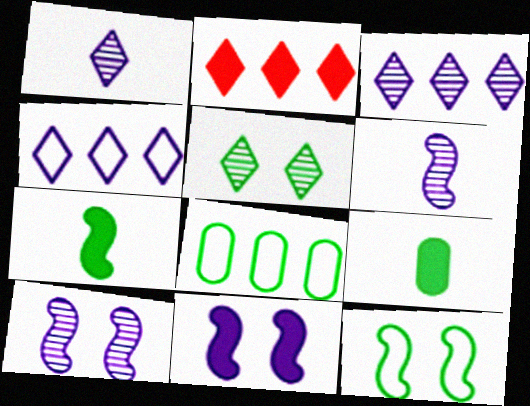[[2, 9, 11], 
[5, 7, 8]]